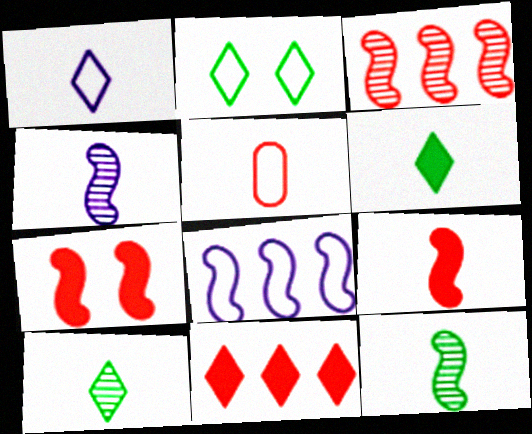[[2, 5, 8], 
[4, 5, 6], 
[7, 8, 12]]